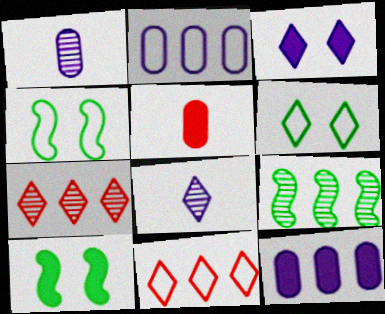[[1, 10, 11], 
[9, 11, 12]]